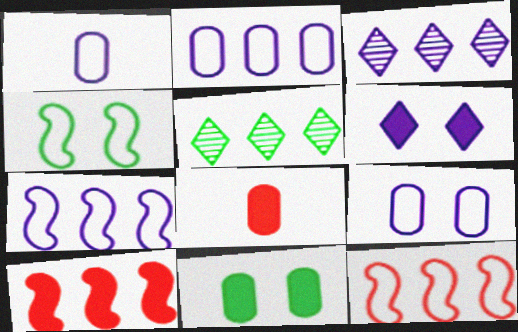[[1, 2, 9], 
[2, 5, 10], 
[3, 4, 8]]